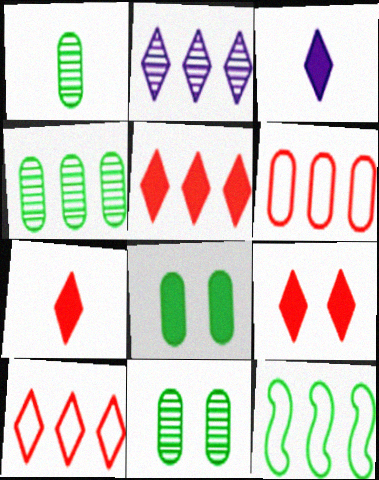[[1, 4, 11], 
[5, 7, 9]]